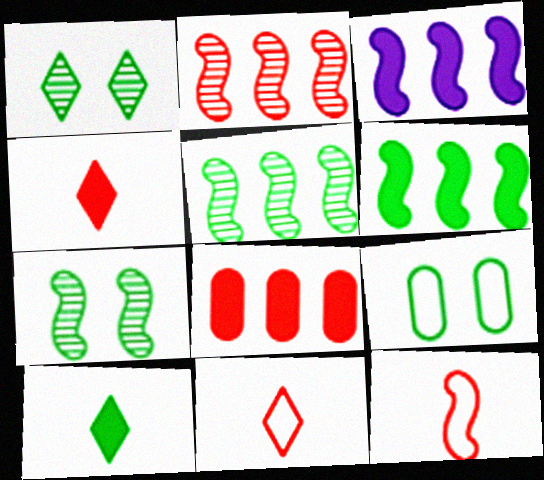[[3, 7, 12], 
[5, 9, 10]]